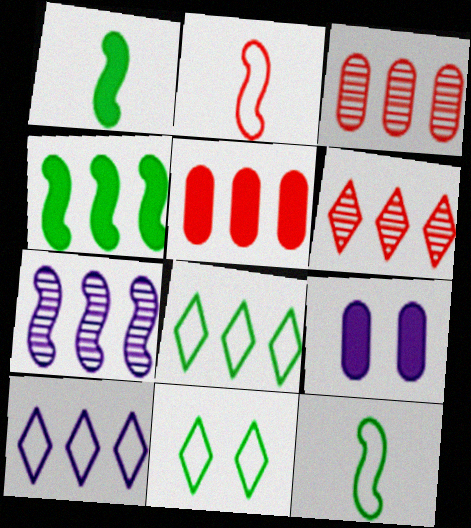[[3, 4, 10], 
[5, 7, 8], 
[6, 9, 12]]